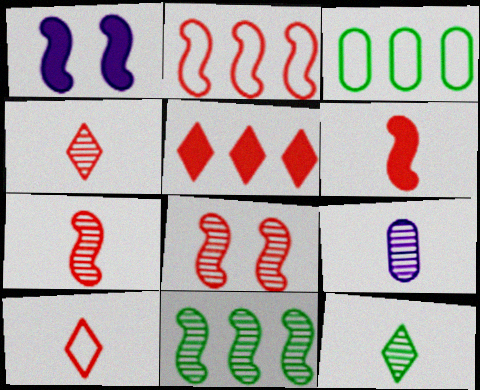[[1, 3, 4], 
[2, 6, 8], 
[7, 9, 12]]